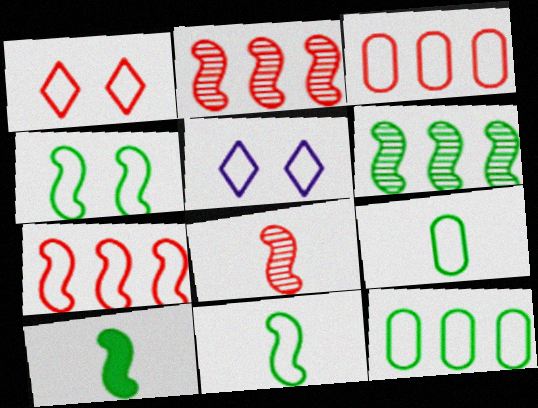[[3, 5, 11], 
[4, 6, 10], 
[5, 7, 9]]